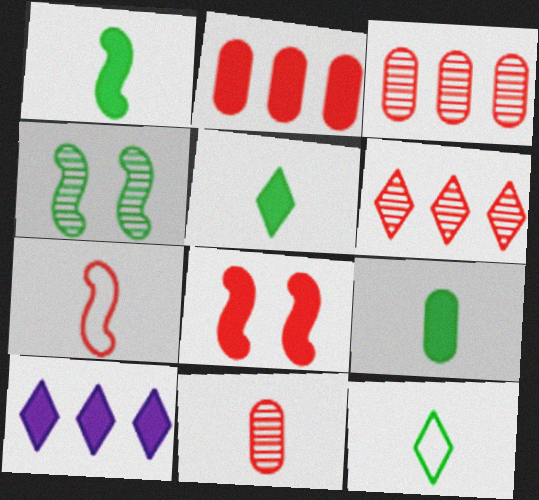[[1, 5, 9], 
[8, 9, 10]]